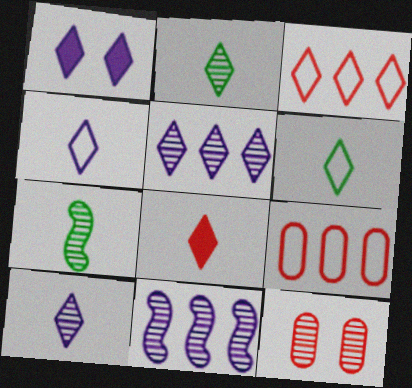[[1, 2, 3], 
[1, 4, 5], 
[1, 7, 9], 
[2, 4, 8], 
[2, 11, 12], 
[5, 7, 12], 
[6, 8, 10]]